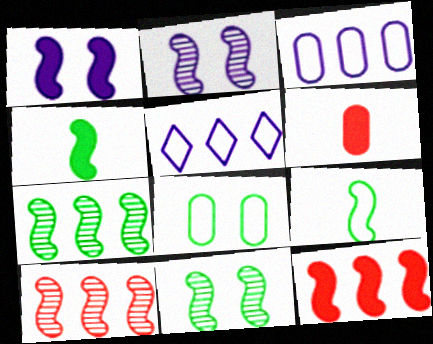[[1, 4, 12], 
[1, 9, 10], 
[2, 9, 12], 
[5, 6, 11]]